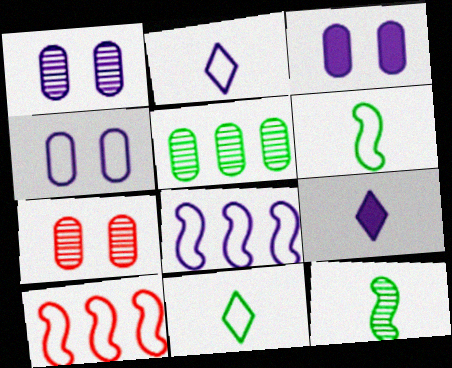[[1, 3, 4], 
[1, 8, 9], 
[2, 4, 8], 
[4, 10, 11]]